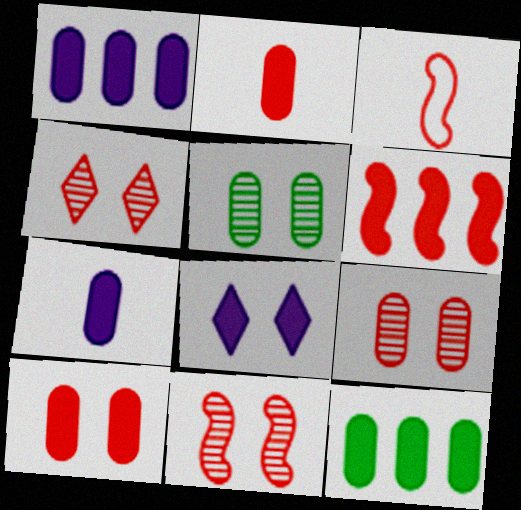[[3, 6, 11], 
[4, 9, 11], 
[7, 10, 12]]